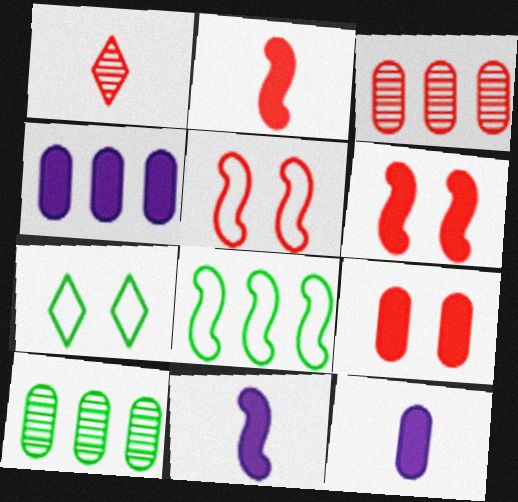[[3, 7, 11]]